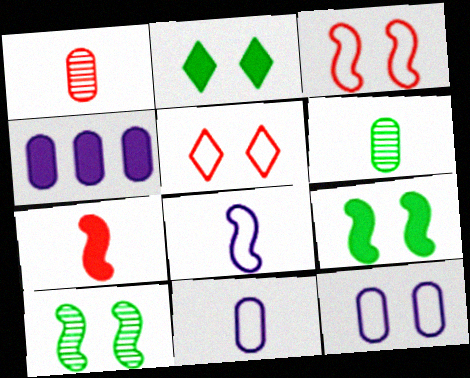[[2, 4, 7]]